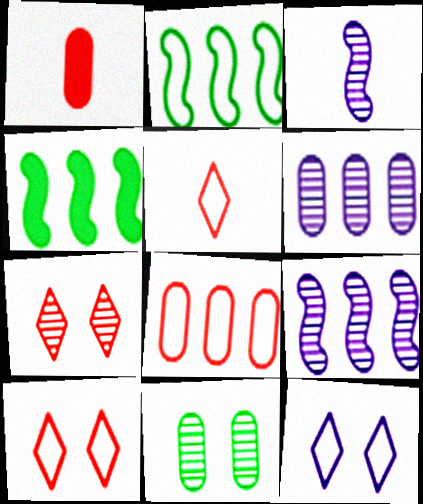[]